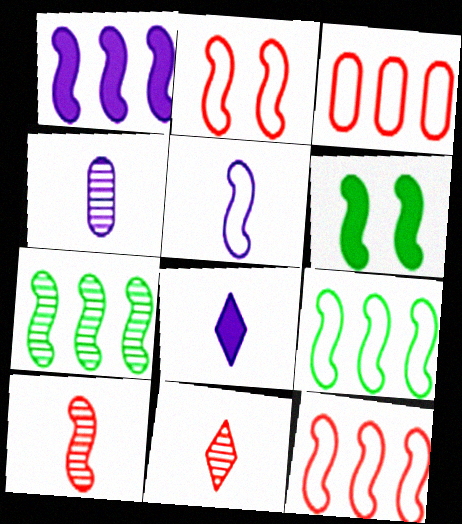[[1, 7, 12], 
[2, 5, 9], 
[4, 5, 8]]